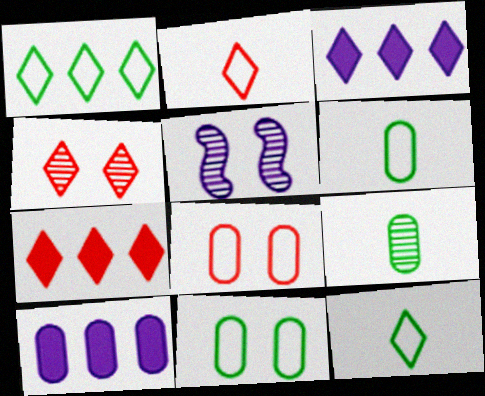[[2, 4, 7], 
[3, 4, 12], 
[5, 6, 7], 
[8, 9, 10]]